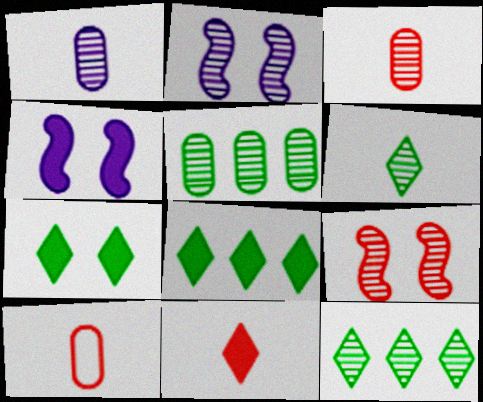[[1, 9, 12], 
[2, 3, 12], 
[2, 8, 10], 
[4, 10, 12]]